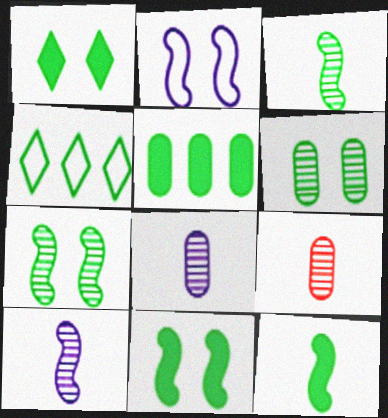[[1, 5, 12], 
[4, 6, 12]]